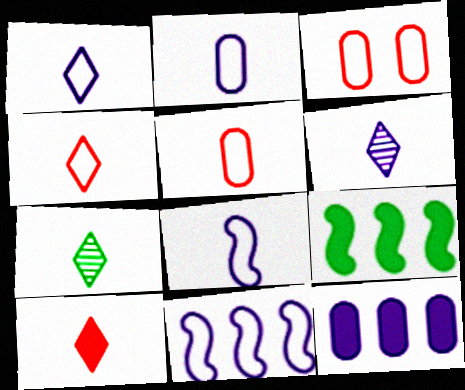[[1, 2, 8], 
[1, 7, 10], 
[3, 6, 9]]